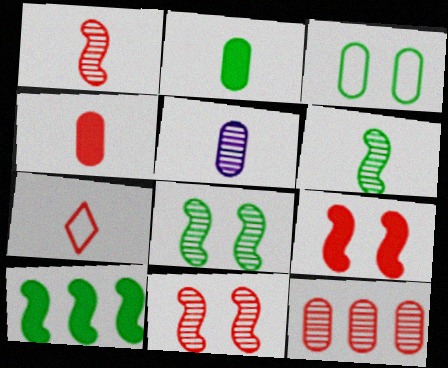[[1, 4, 7], 
[7, 9, 12]]